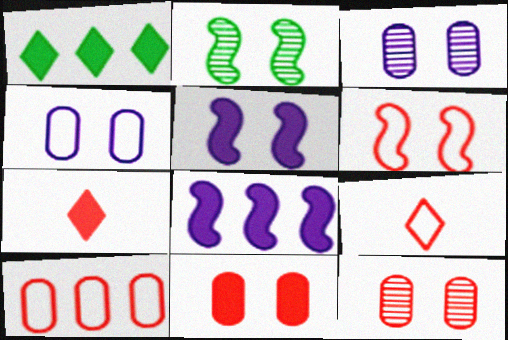[[2, 5, 6], 
[6, 9, 10]]